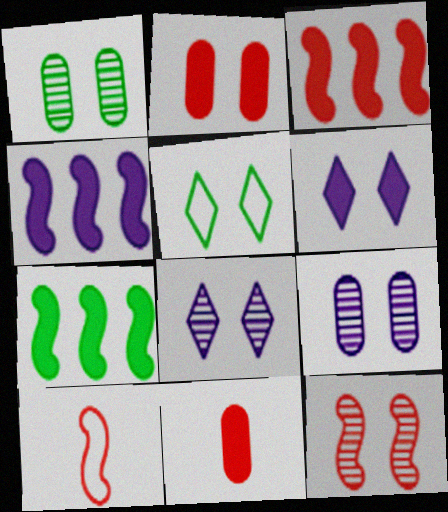[[1, 8, 12], 
[3, 4, 7], 
[3, 10, 12], 
[6, 7, 11]]